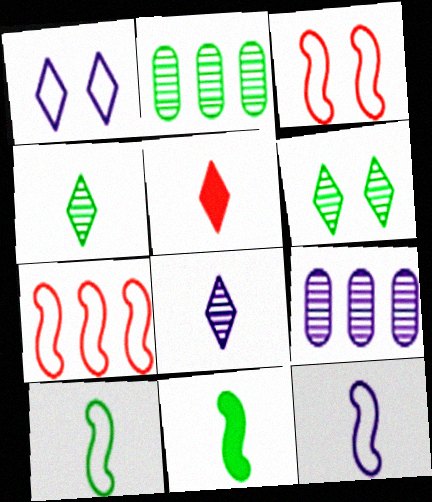[]